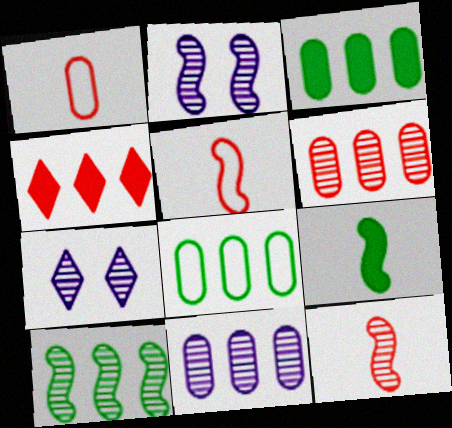[[2, 10, 12], 
[3, 5, 7]]